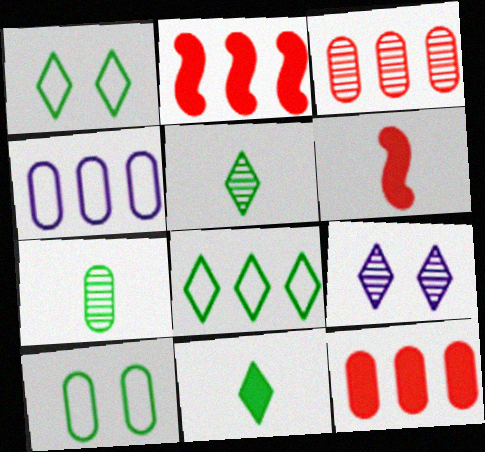[]